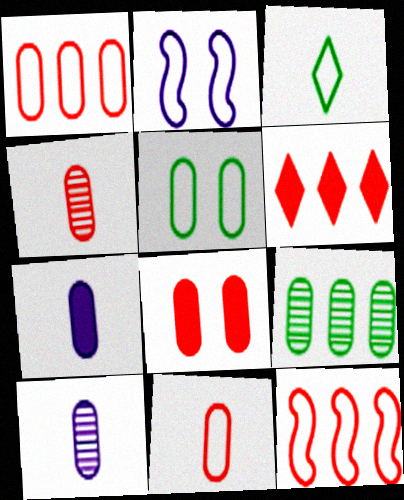[[1, 2, 3], 
[1, 4, 8]]